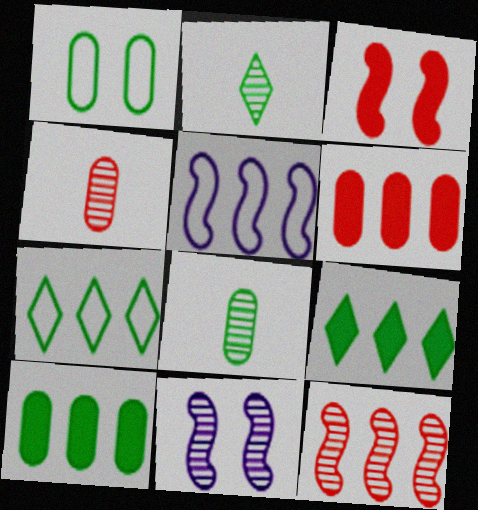[[1, 8, 10]]